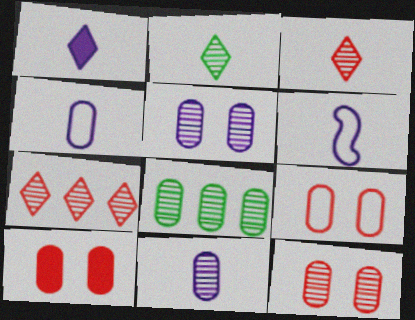[[1, 6, 11], 
[4, 8, 10], 
[8, 11, 12], 
[9, 10, 12]]